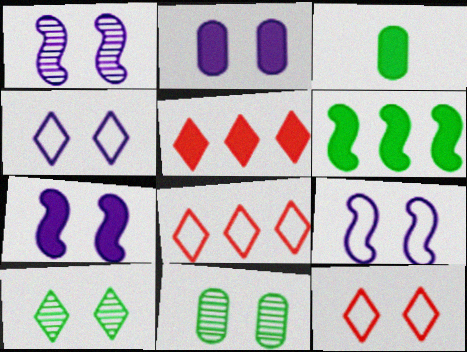[[1, 2, 4], 
[1, 3, 8], 
[1, 7, 9], 
[3, 5, 7], 
[7, 11, 12]]